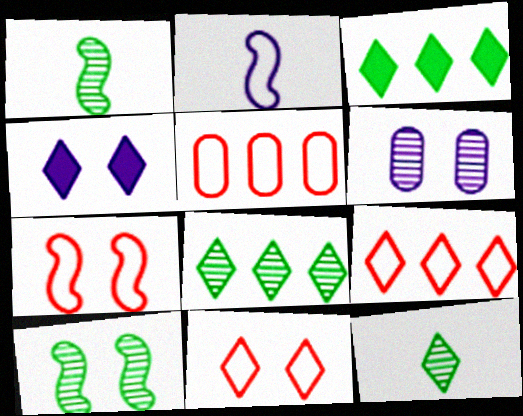[[1, 4, 5], 
[4, 9, 12]]